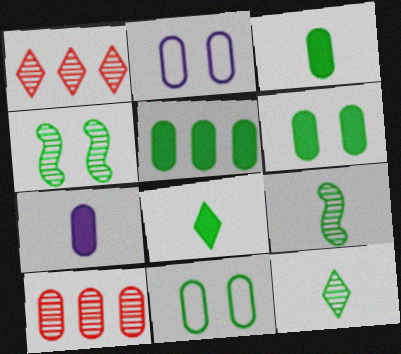[[2, 3, 10], 
[3, 5, 6], 
[7, 10, 11]]